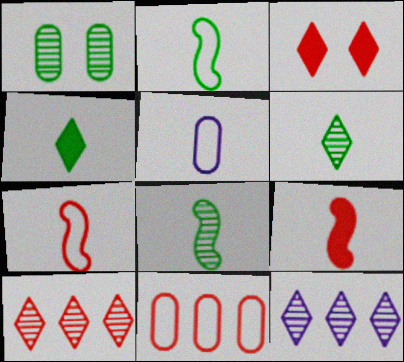[[5, 6, 9]]